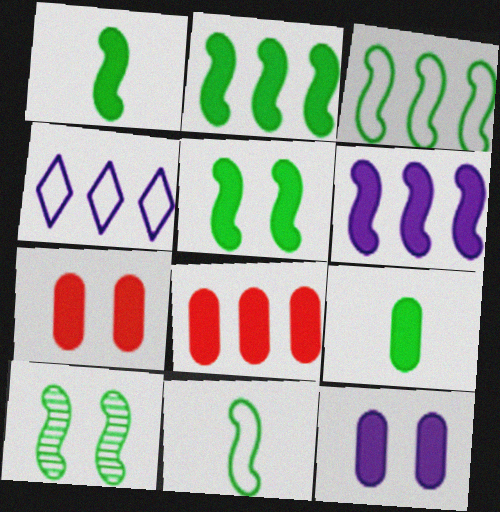[[1, 2, 5], 
[1, 3, 10], 
[2, 10, 11], 
[8, 9, 12]]